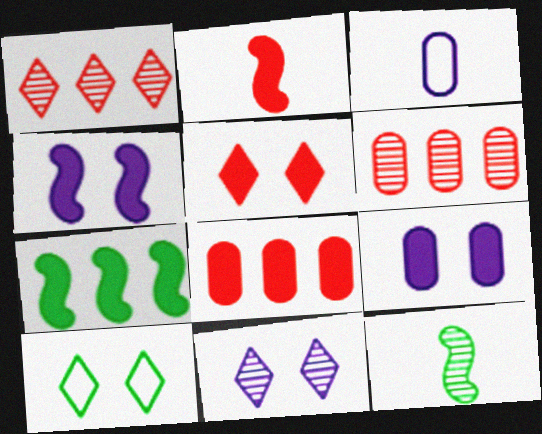[[2, 4, 7], 
[2, 5, 8], 
[5, 10, 11], 
[6, 11, 12]]